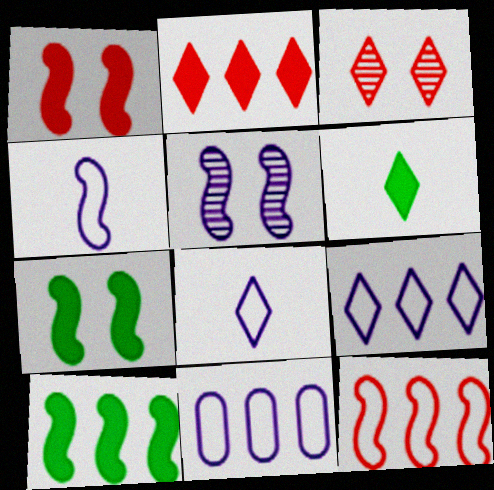[[3, 6, 9]]